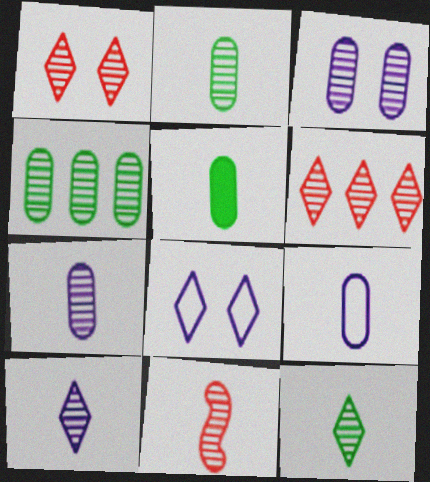[[2, 10, 11], 
[7, 11, 12]]